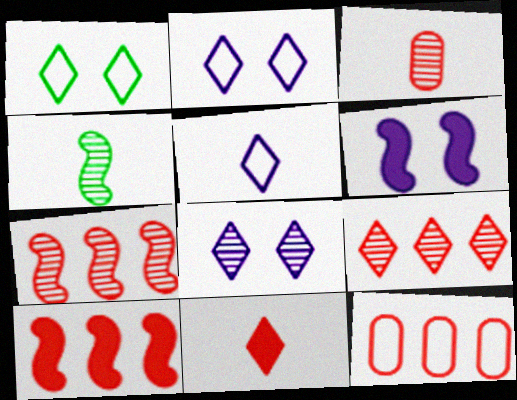[[9, 10, 12]]